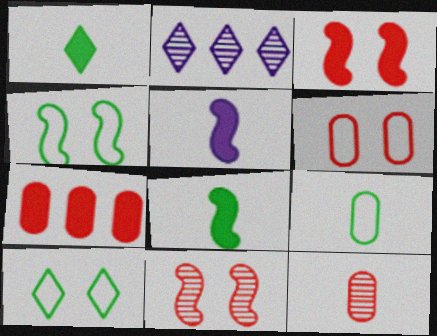[[2, 3, 9], 
[2, 6, 8], 
[6, 7, 12]]